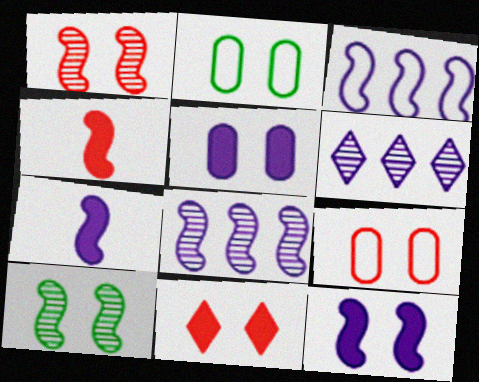[[1, 9, 11], 
[2, 4, 6], 
[3, 4, 10]]